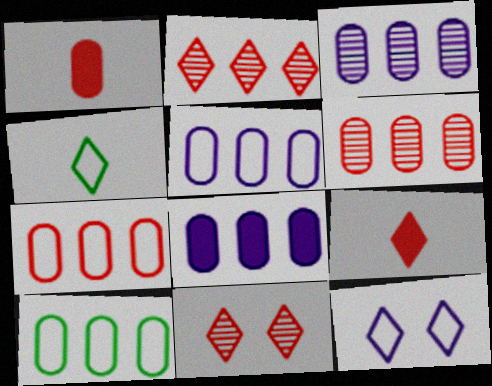[[3, 5, 8], 
[5, 7, 10], 
[6, 8, 10]]